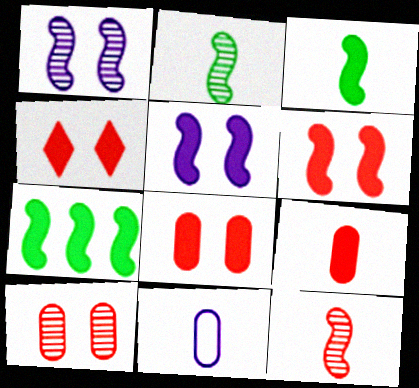[[4, 6, 8]]